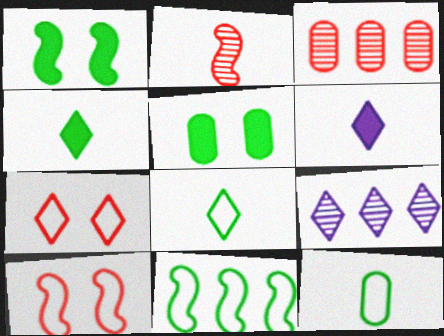[[2, 6, 12], 
[4, 7, 9]]